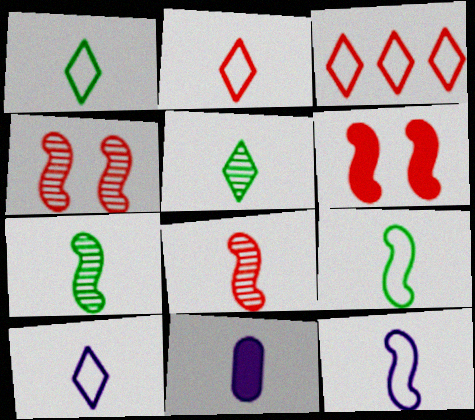[[1, 2, 10], 
[1, 8, 11], 
[2, 7, 11]]